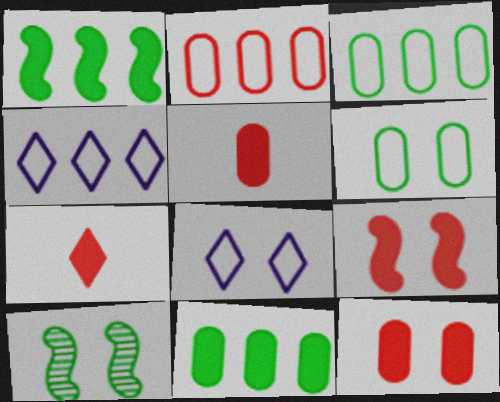[[4, 5, 10], 
[8, 10, 12]]